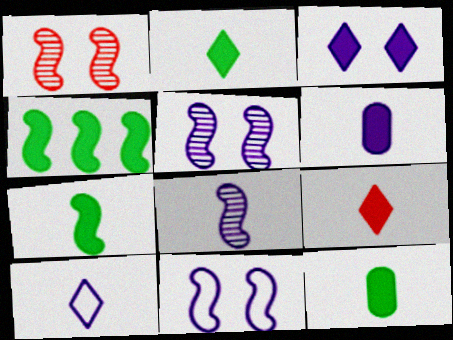[[2, 7, 12], 
[6, 7, 9], 
[6, 8, 10]]